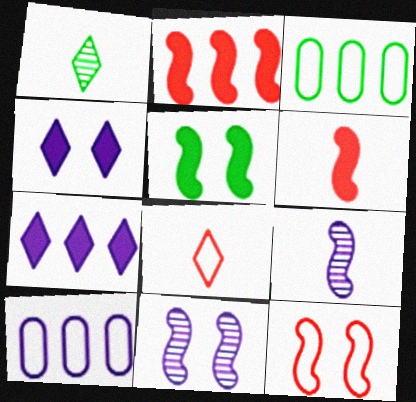[[1, 3, 5], 
[4, 9, 10], 
[5, 11, 12]]